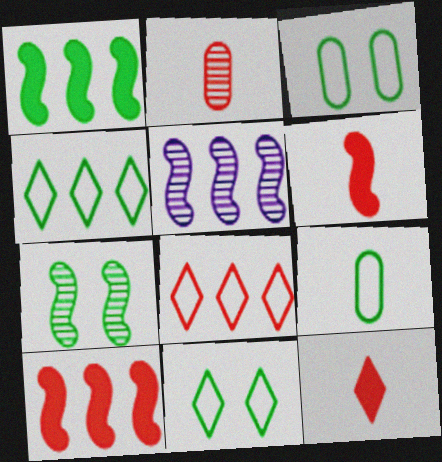[[3, 5, 12]]